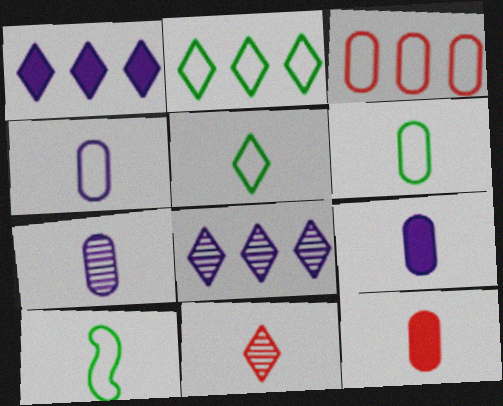[[4, 7, 9], 
[5, 6, 10], 
[6, 7, 12], 
[9, 10, 11]]